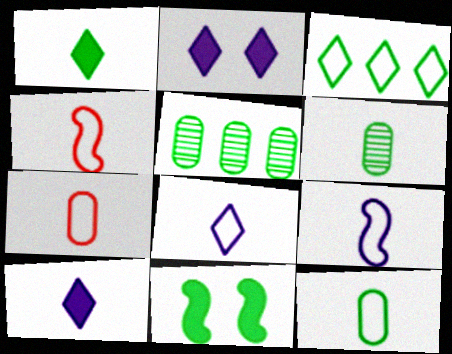[[2, 4, 5], 
[3, 6, 11], 
[4, 6, 10], 
[4, 8, 12]]